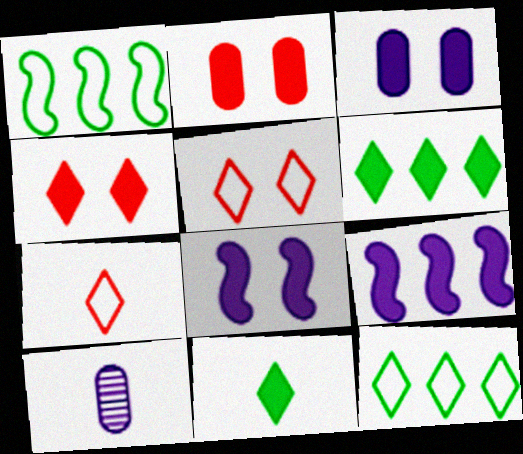[[1, 4, 10], 
[2, 9, 11]]